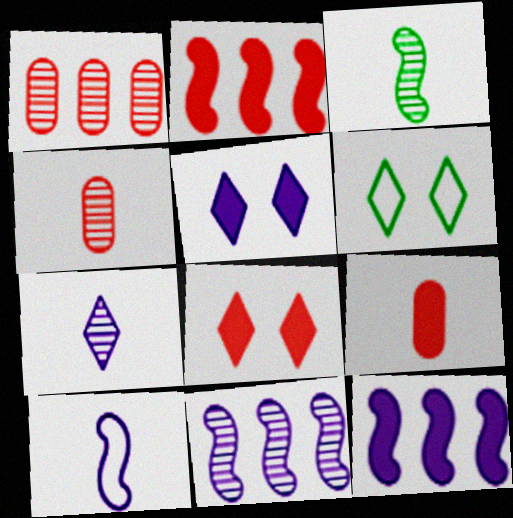[[2, 8, 9], 
[3, 4, 7], 
[4, 6, 12], 
[6, 9, 11]]